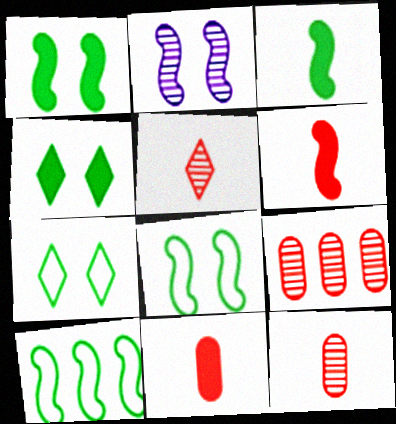[[2, 6, 10]]